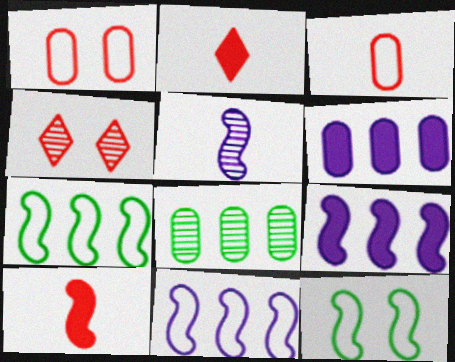[[4, 5, 8]]